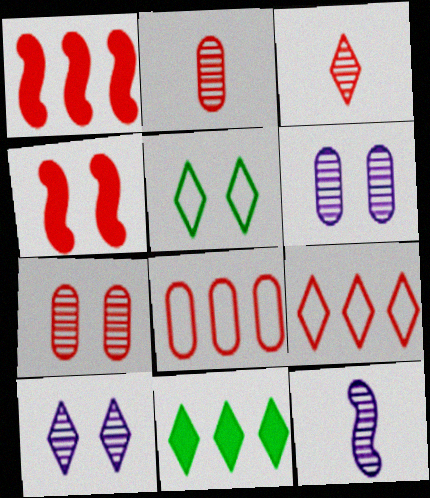[[2, 4, 9], 
[3, 4, 8], 
[4, 5, 6]]